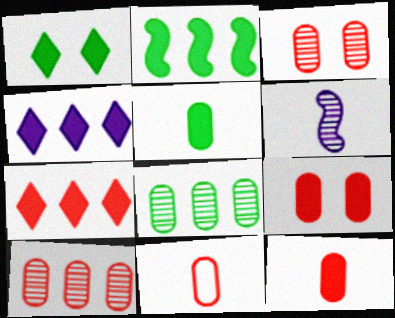[[1, 2, 5], 
[9, 10, 11]]